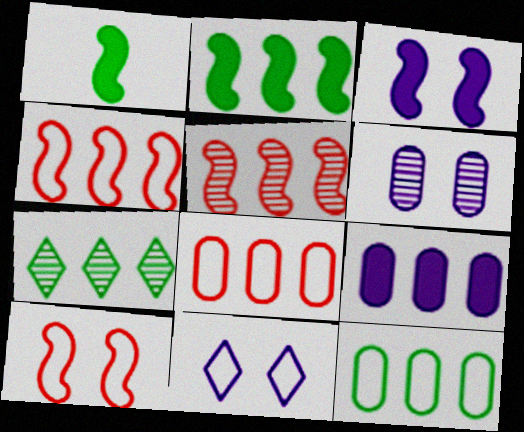[[2, 7, 12], 
[3, 6, 11], 
[4, 7, 9]]